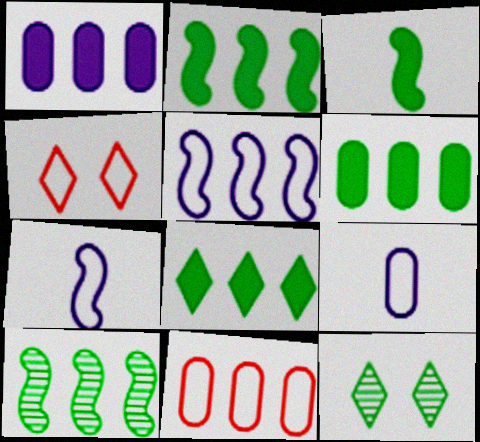[[2, 6, 8]]